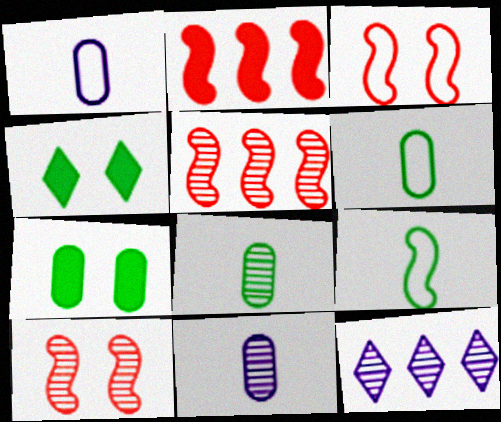[[1, 4, 5], 
[8, 10, 12]]